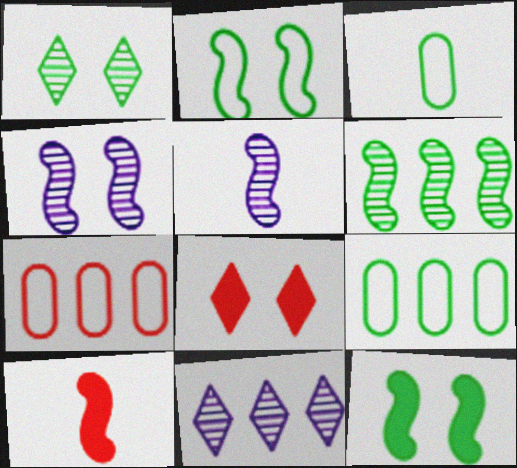[[5, 8, 9]]